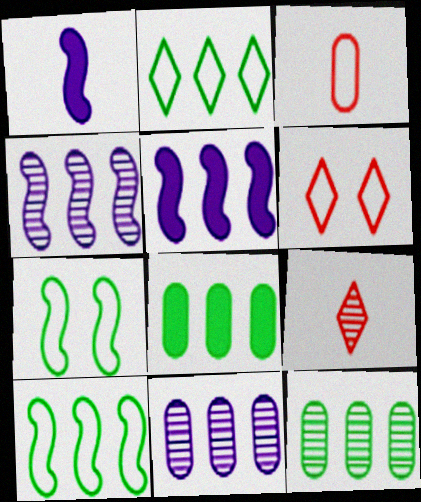[[1, 6, 12]]